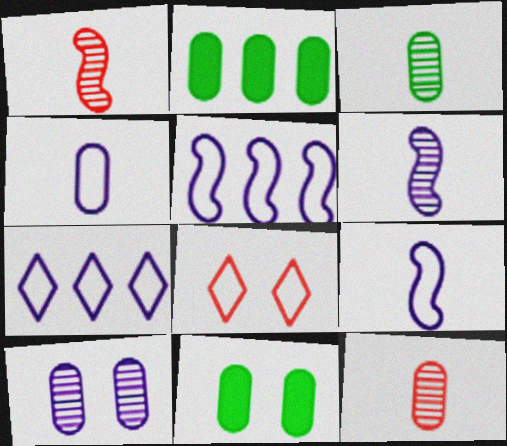[[1, 7, 11], 
[2, 6, 8]]